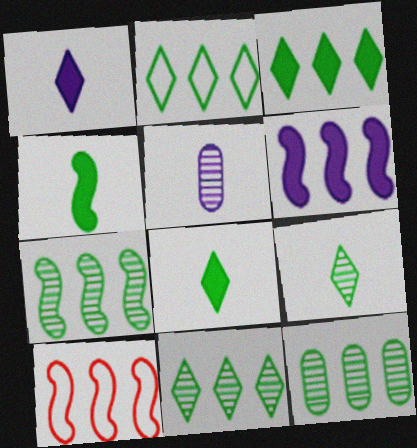[[2, 3, 11], 
[6, 7, 10], 
[7, 11, 12]]